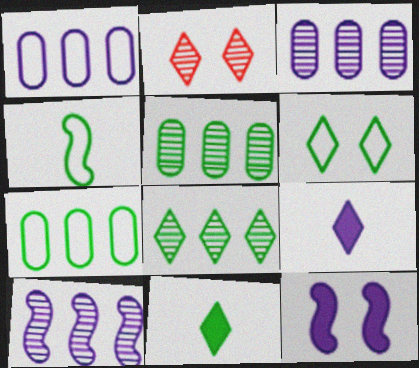[[4, 6, 7], 
[6, 8, 11]]